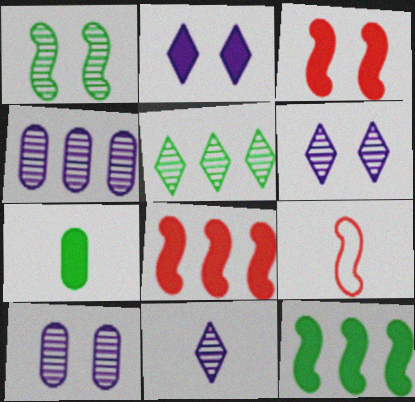[[2, 7, 8], 
[7, 9, 11]]